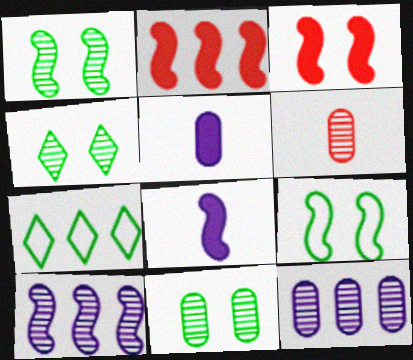[[1, 4, 11], 
[2, 7, 12], 
[4, 6, 10], 
[6, 11, 12]]